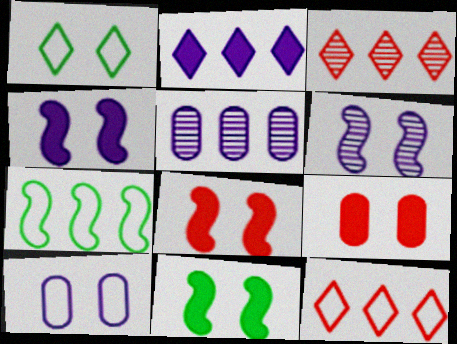[[1, 6, 9], 
[4, 8, 11]]